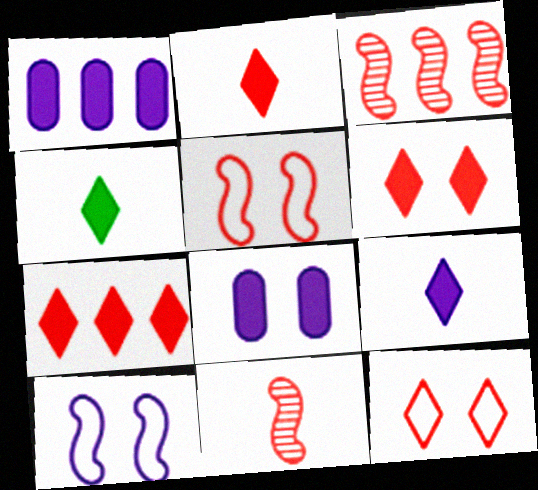[[2, 4, 9], 
[2, 6, 7]]